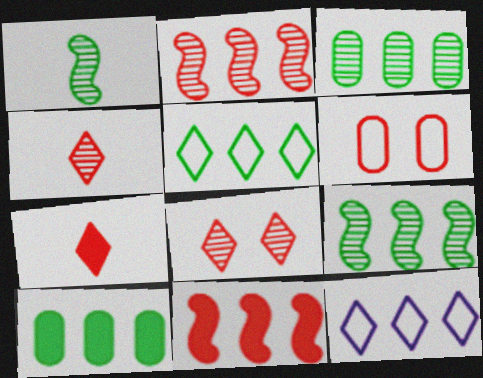[[2, 6, 7], 
[2, 10, 12], 
[3, 11, 12], 
[4, 6, 11], 
[5, 9, 10]]